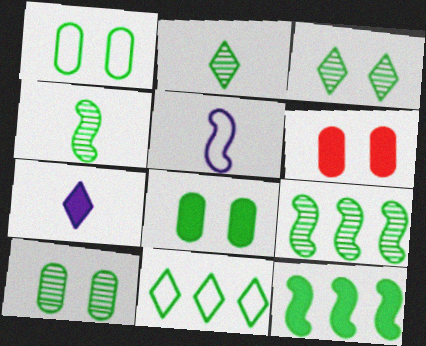[[1, 2, 12], 
[1, 8, 10], 
[2, 9, 10], 
[4, 8, 11], 
[6, 7, 12]]